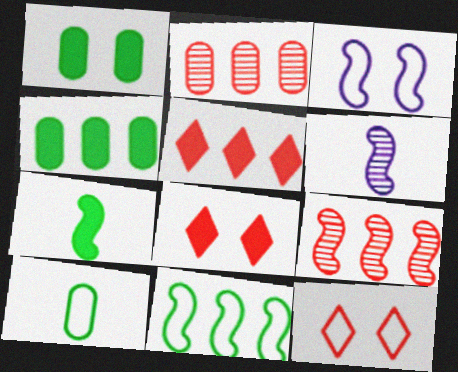[[3, 7, 9], 
[4, 6, 12]]